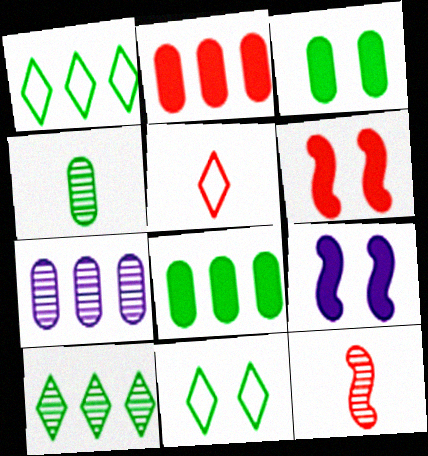[]